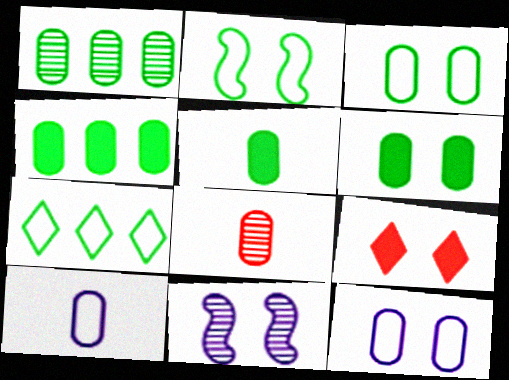[[1, 3, 5], 
[3, 9, 11], 
[4, 5, 6], 
[4, 8, 12], 
[5, 8, 10]]